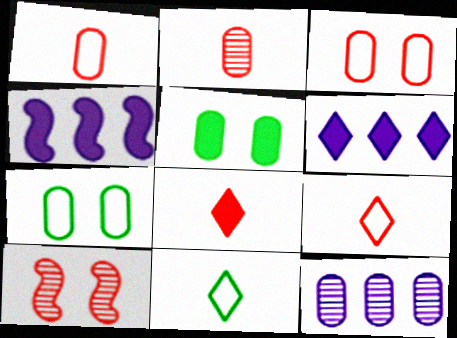[[1, 5, 12], 
[4, 5, 8]]